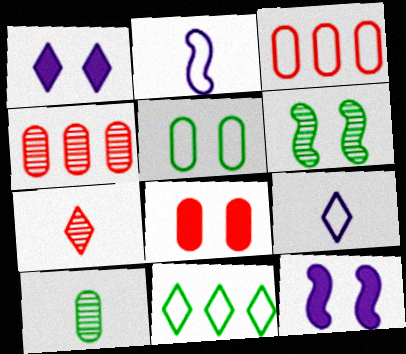[[1, 7, 11]]